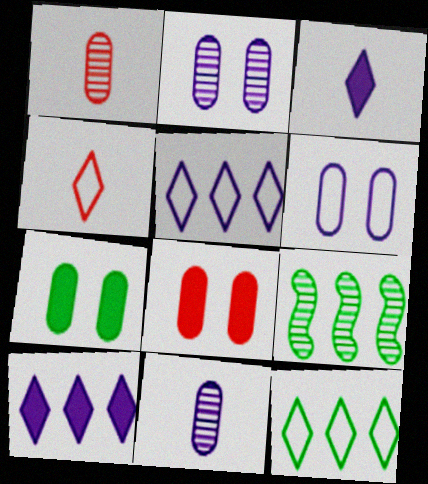[]